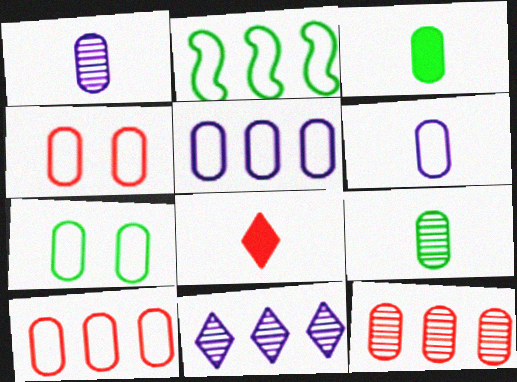[[6, 7, 10]]